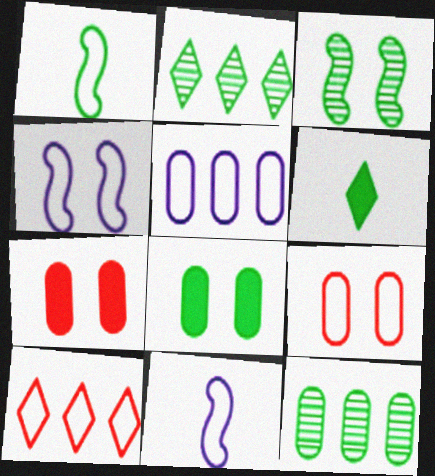[[1, 2, 8], 
[2, 7, 11]]